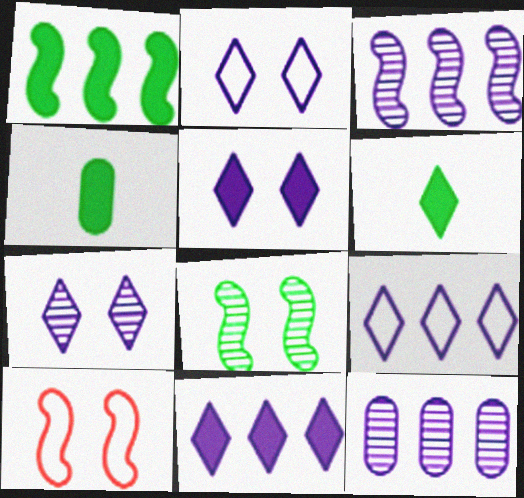[[2, 5, 7], 
[6, 10, 12]]